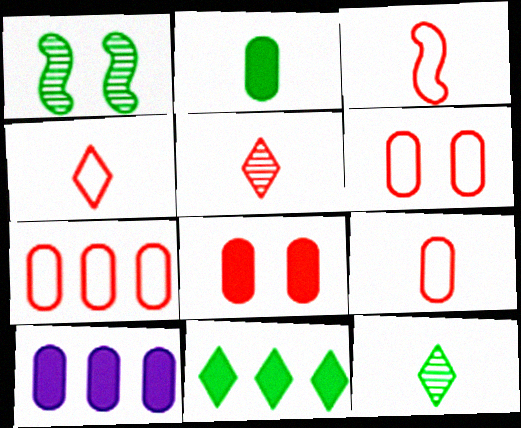[[1, 4, 10], 
[2, 8, 10], 
[3, 4, 9], 
[6, 7, 9]]